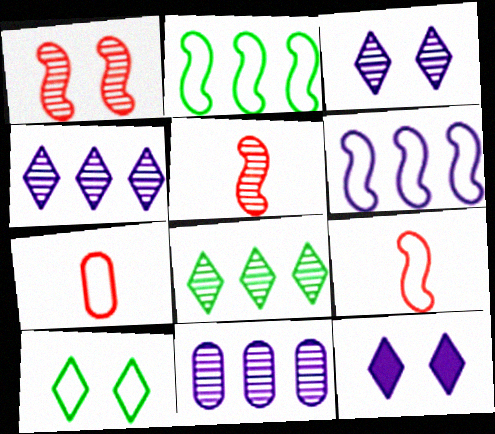[[6, 7, 10]]